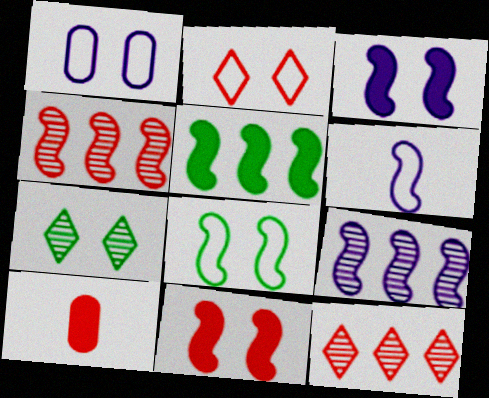[[1, 2, 8], 
[1, 7, 11], 
[2, 4, 10], 
[3, 6, 9]]